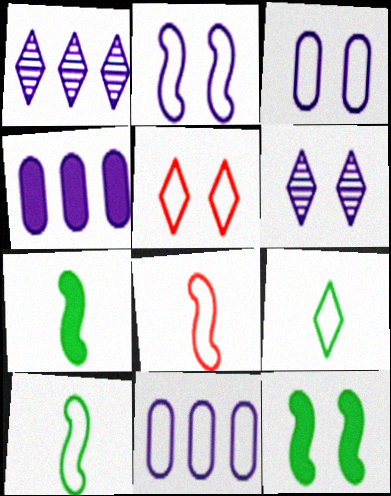[[5, 10, 11]]